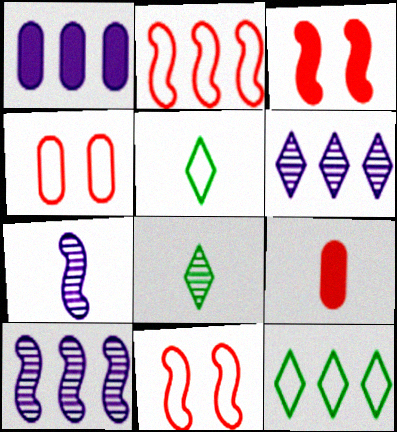[[1, 8, 11], 
[5, 7, 9]]